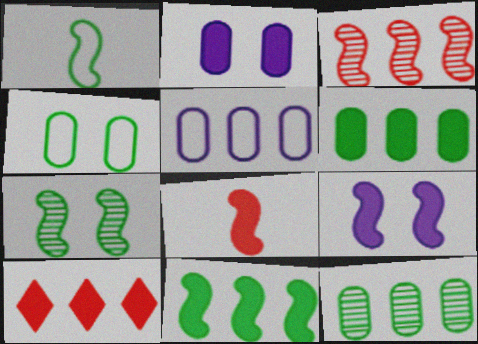[[1, 3, 9], 
[1, 7, 11], 
[8, 9, 11]]